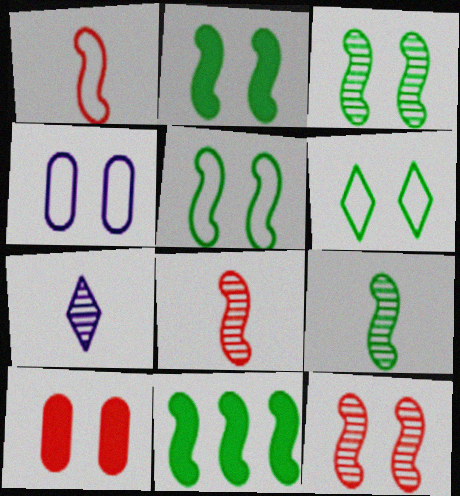[[2, 3, 5], 
[5, 9, 11]]